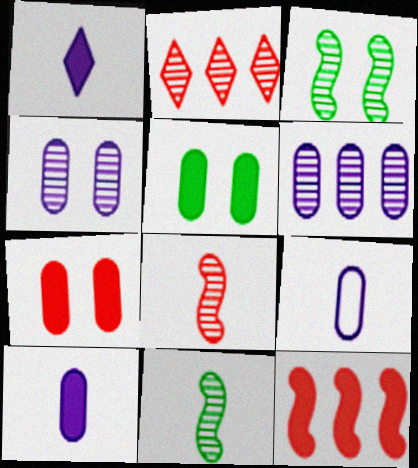[[1, 5, 12], 
[2, 4, 11]]